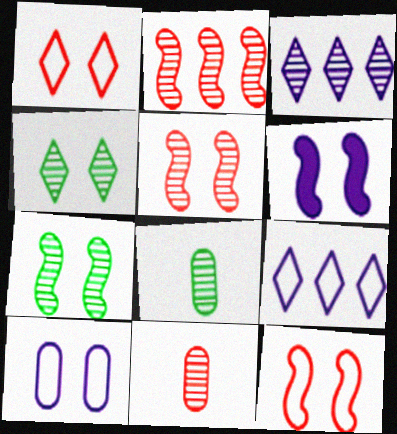[[3, 5, 8], 
[3, 7, 11], 
[6, 7, 12]]